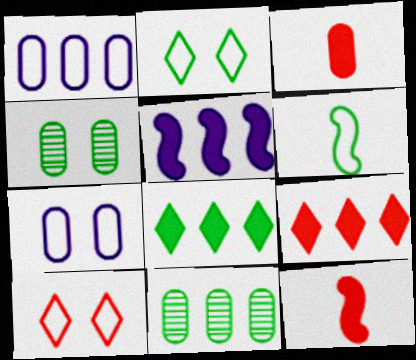[[1, 3, 4], 
[1, 6, 10], 
[3, 7, 11], 
[4, 6, 8]]